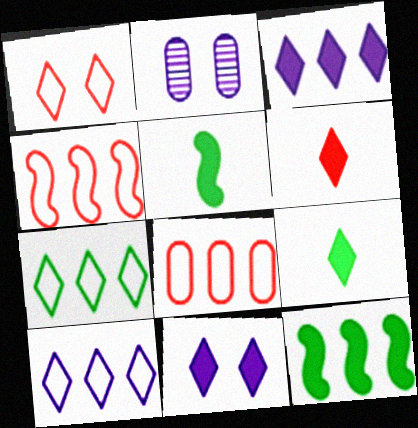[[2, 4, 9]]